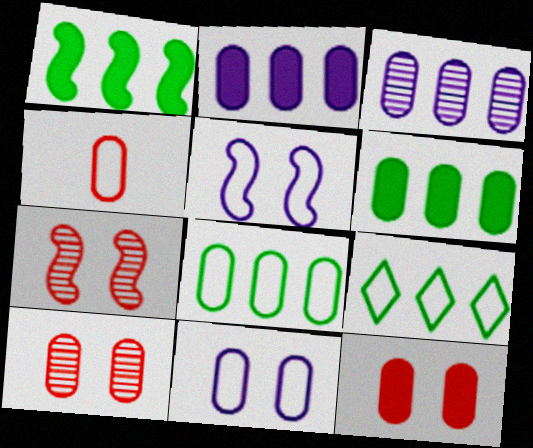[[4, 5, 9], 
[4, 8, 11]]